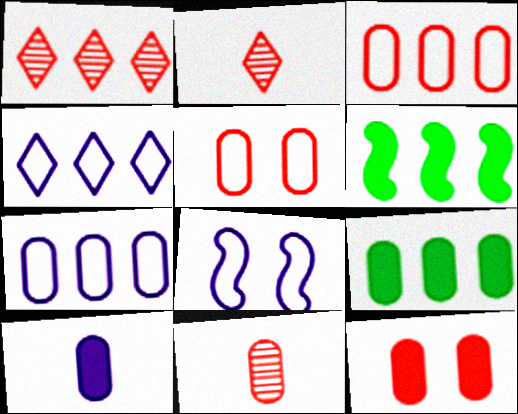[[1, 6, 7], 
[2, 8, 9], 
[3, 11, 12], 
[9, 10, 12]]